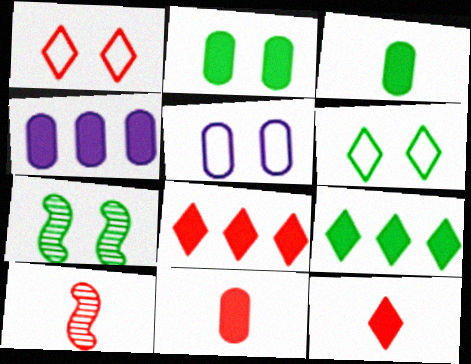[[2, 4, 11], 
[2, 6, 7], 
[4, 6, 10], 
[5, 9, 10]]